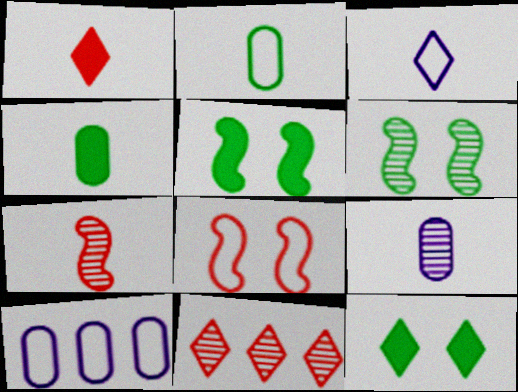[[1, 6, 10], 
[3, 4, 7], 
[3, 11, 12], 
[6, 9, 11], 
[7, 10, 12]]